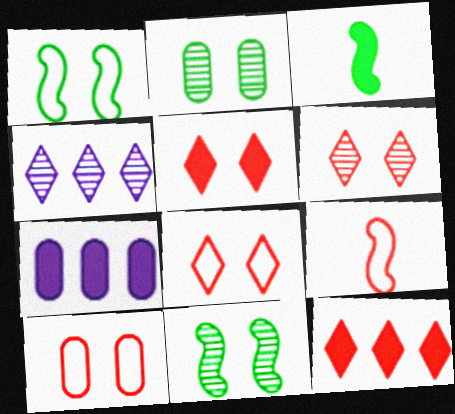[[3, 4, 10], 
[3, 5, 7], 
[5, 6, 8]]